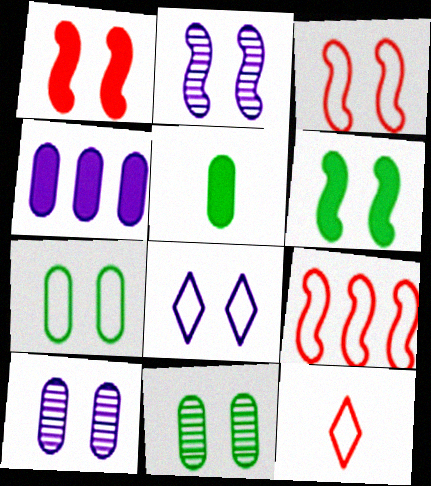[[1, 8, 11], 
[2, 3, 6], 
[3, 7, 8]]